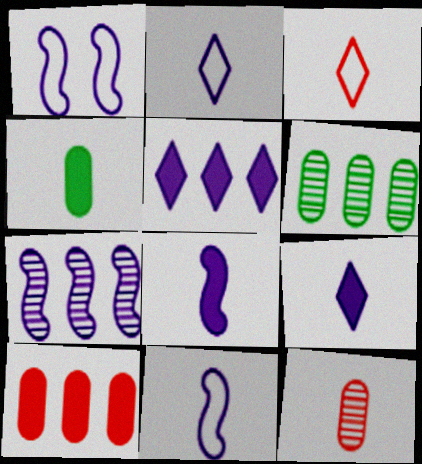[[1, 7, 8]]